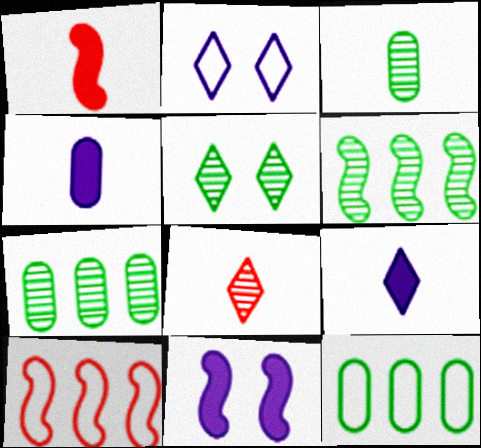[[1, 2, 7], 
[3, 5, 6], 
[4, 5, 10], 
[8, 11, 12]]